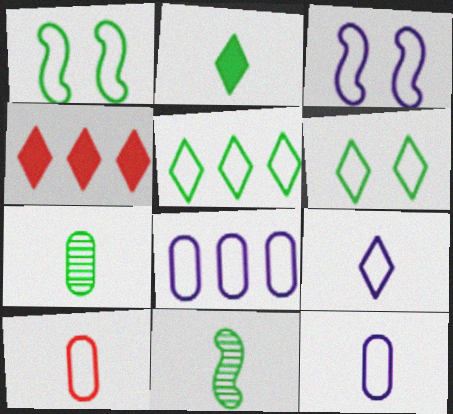[[3, 4, 7], 
[3, 5, 10], 
[3, 8, 9]]